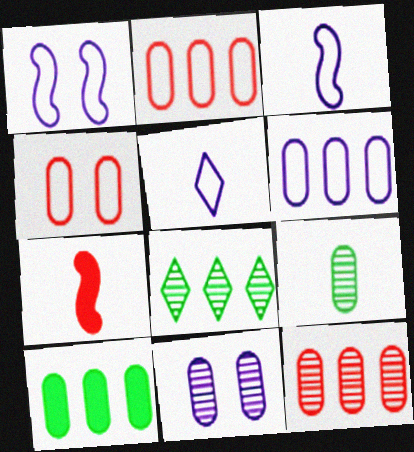[[1, 5, 6], 
[5, 7, 9], 
[6, 10, 12], 
[9, 11, 12]]